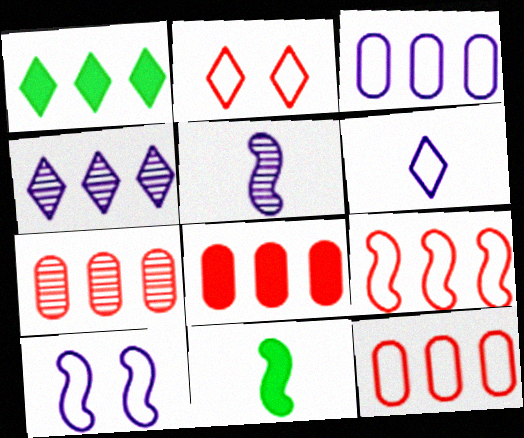[[3, 6, 10], 
[7, 8, 12]]